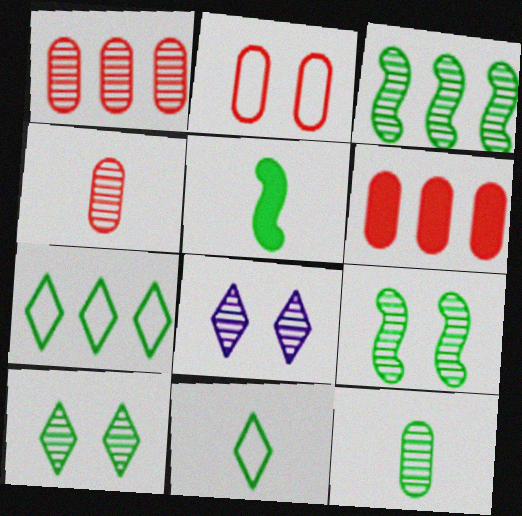[[2, 4, 6], 
[3, 4, 8], 
[3, 10, 12], 
[5, 11, 12]]